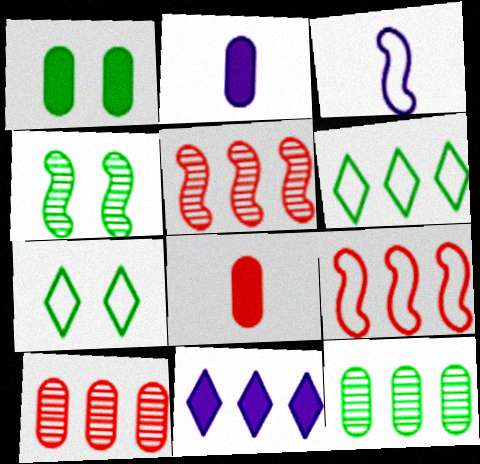[[1, 4, 7], 
[2, 5, 7], 
[9, 11, 12]]